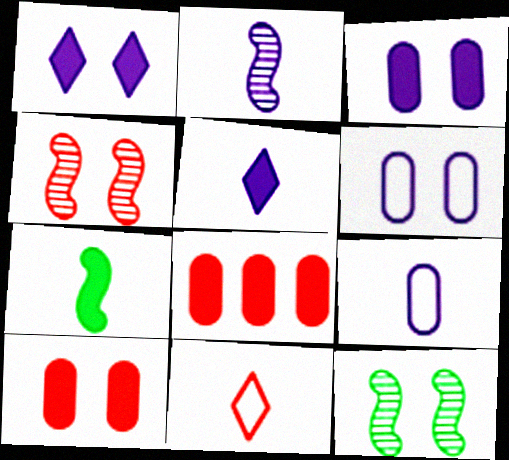[[1, 7, 8], 
[2, 5, 9], 
[4, 8, 11]]